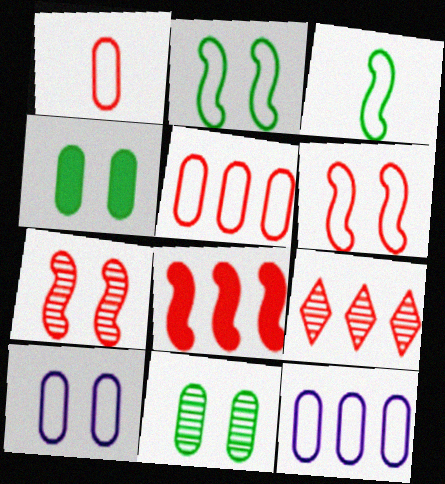[[5, 8, 9]]